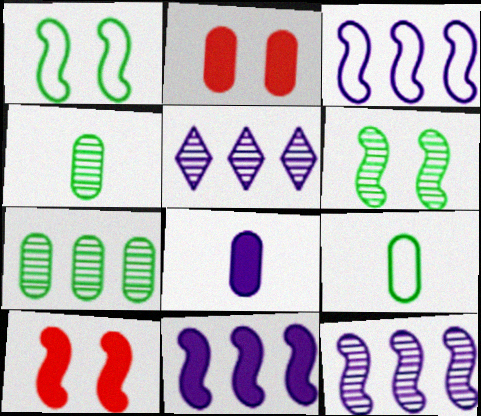[[3, 11, 12], 
[5, 9, 10]]